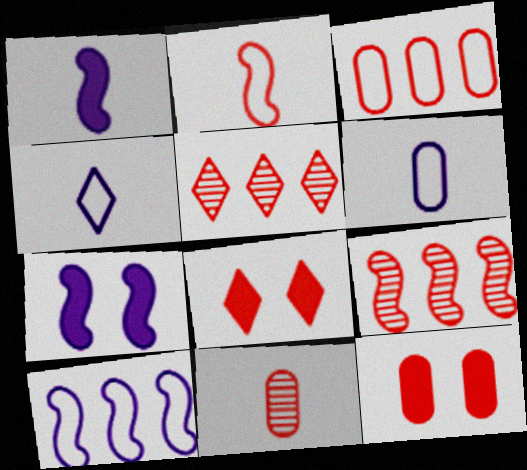[[2, 5, 12], 
[3, 11, 12]]